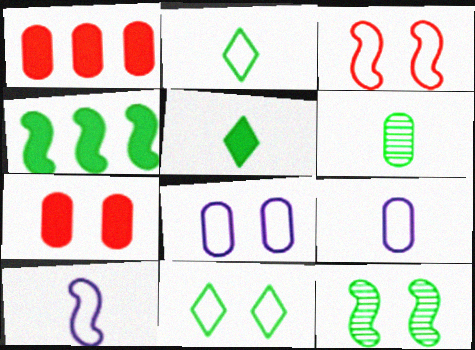[[1, 6, 8], 
[3, 8, 11], 
[4, 6, 11]]